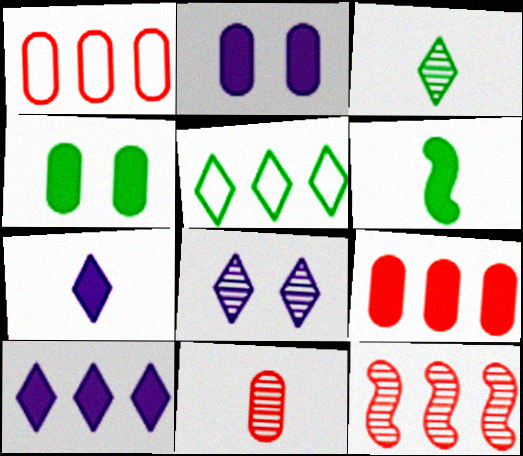[[1, 6, 8]]